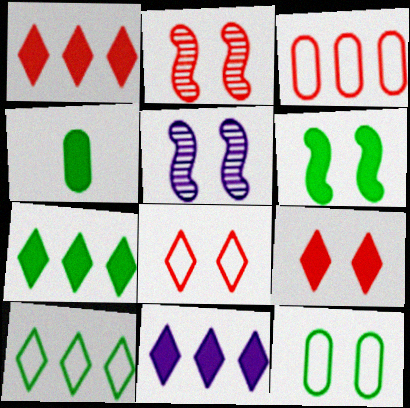[[1, 7, 11], 
[4, 6, 7], 
[5, 9, 12]]